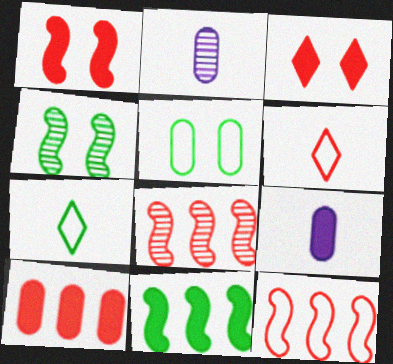[[2, 5, 10], 
[3, 9, 11]]